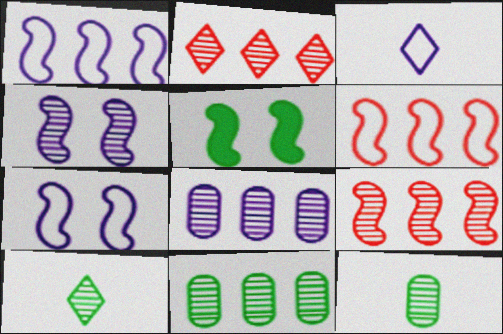[[2, 4, 12]]